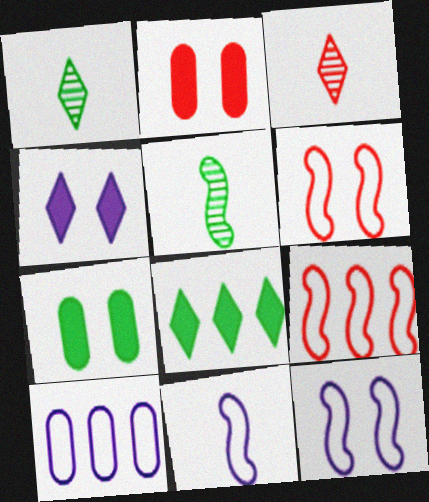[[2, 3, 9]]